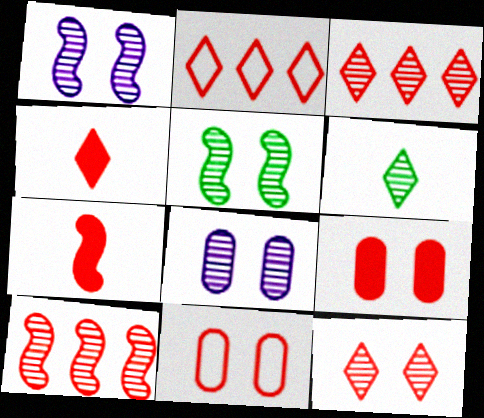[[2, 4, 12], 
[3, 7, 11], 
[4, 10, 11], 
[5, 8, 12], 
[6, 8, 10]]